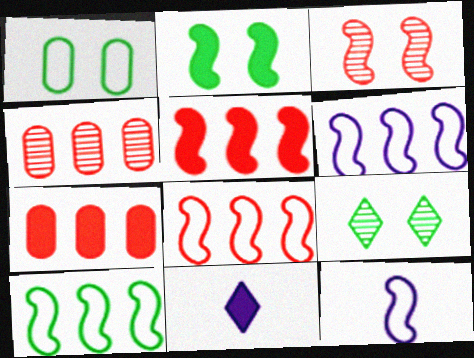[[1, 2, 9], 
[2, 7, 11], 
[6, 8, 10], 
[7, 9, 12]]